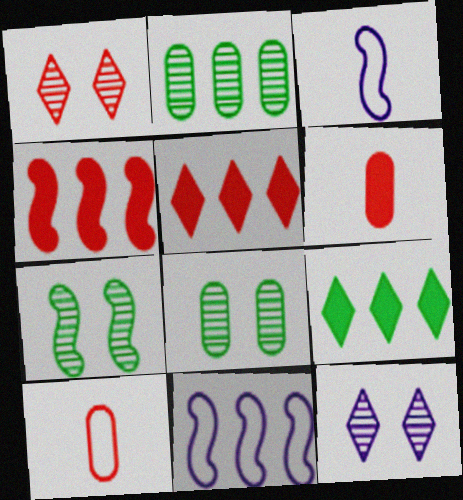[[1, 4, 10], 
[2, 5, 11], 
[3, 4, 7], 
[3, 5, 8]]